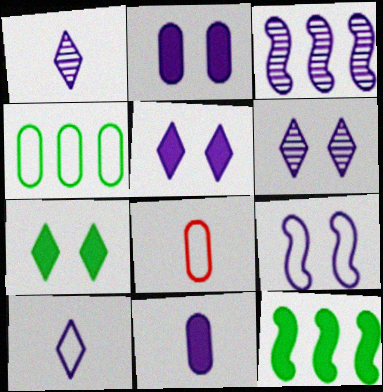[[2, 3, 10], 
[2, 6, 9], 
[3, 7, 8], 
[6, 8, 12]]